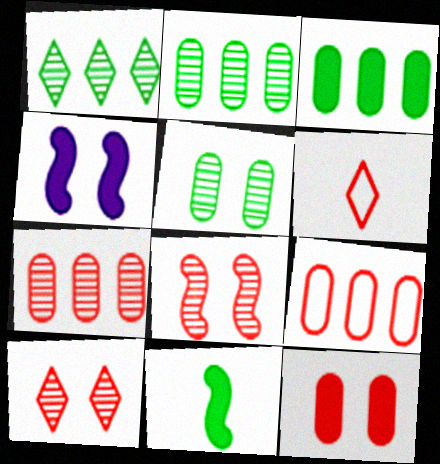[[2, 4, 6]]